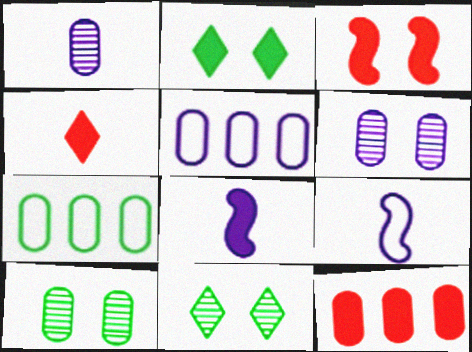[[2, 8, 12], 
[3, 4, 12], 
[9, 11, 12]]